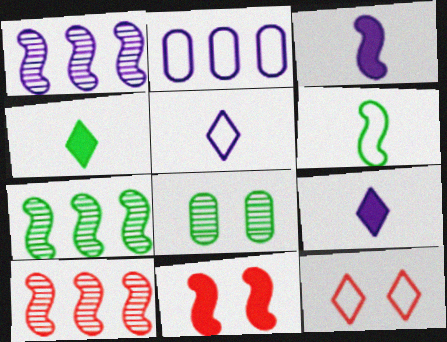[[1, 6, 11], 
[1, 7, 10], 
[2, 6, 12]]